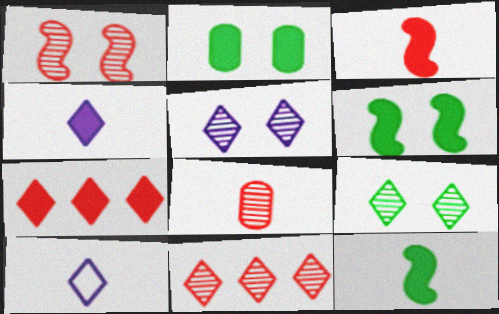[[1, 8, 11], 
[7, 9, 10], 
[8, 10, 12]]